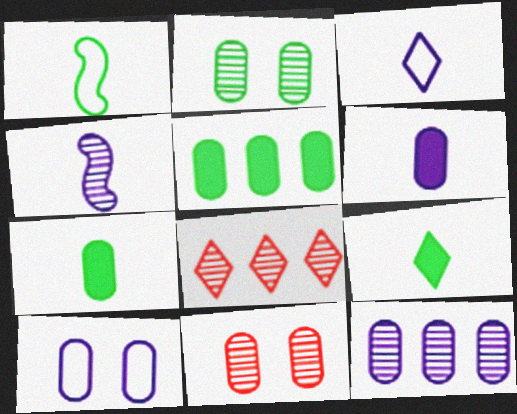[[2, 4, 8], 
[3, 4, 6], 
[6, 10, 12]]